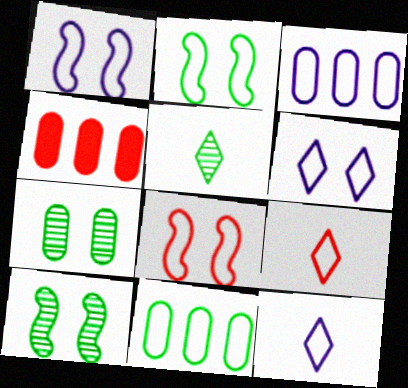[[1, 2, 8], 
[1, 3, 12], 
[1, 4, 5], 
[1, 9, 11], 
[2, 3, 9], 
[4, 10, 12], 
[8, 11, 12]]